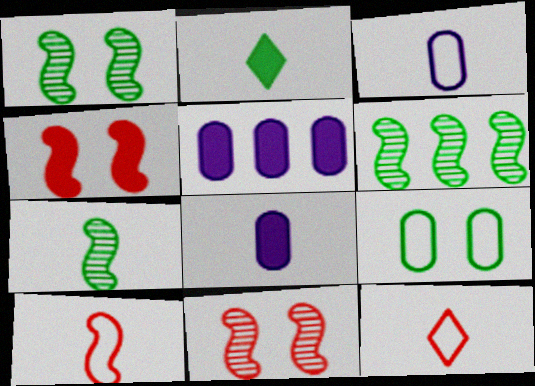[[1, 5, 12], 
[1, 6, 7], 
[2, 4, 5], 
[2, 6, 9], 
[7, 8, 12]]